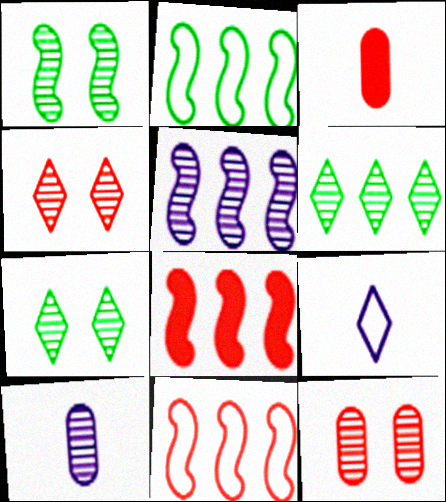[[2, 5, 8], 
[3, 4, 11]]